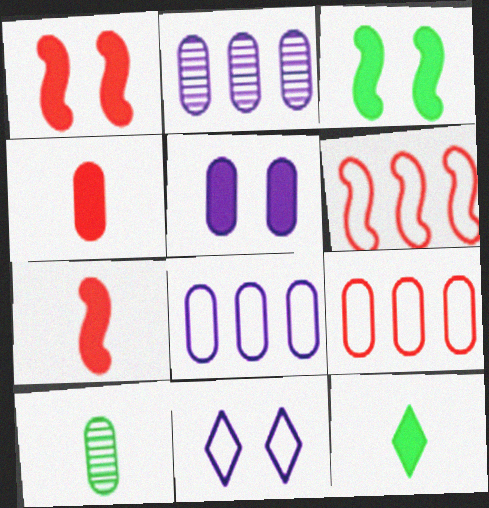[[5, 9, 10]]